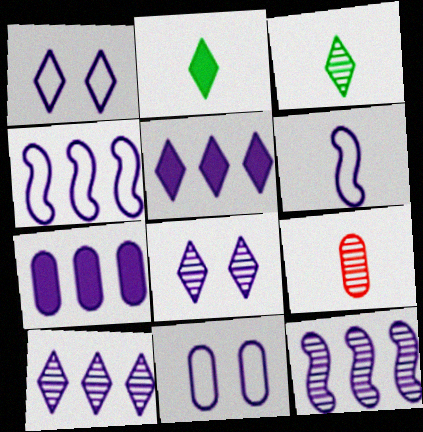[[2, 6, 9], 
[4, 7, 10], 
[6, 7, 8]]